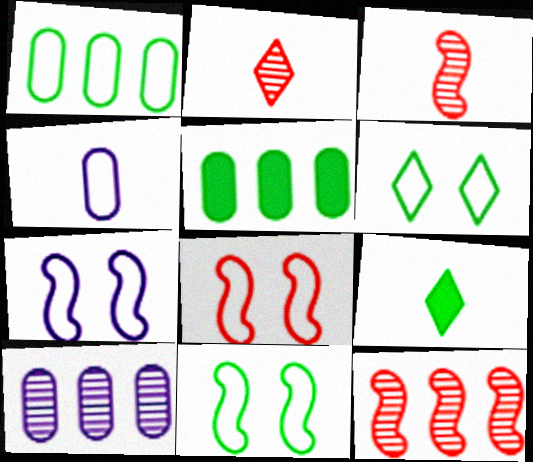[[2, 5, 7], 
[3, 4, 9], 
[7, 8, 11], 
[8, 9, 10]]